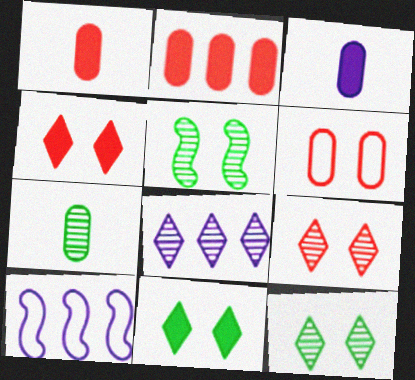[[1, 10, 12], 
[4, 7, 10]]